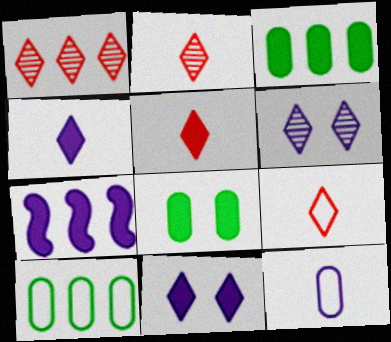[[1, 7, 10], 
[2, 5, 9], 
[5, 7, 8], 
[6, 7, 12]]